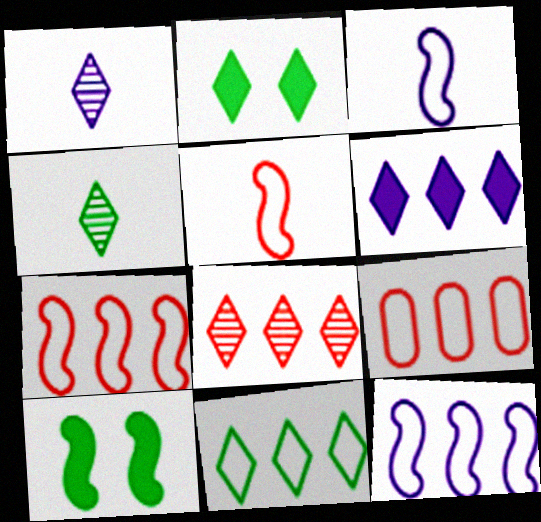[[1, 9, 10], 
[2, 4, 11], 
[6, 8, 11], 
[9, 11, 12]]